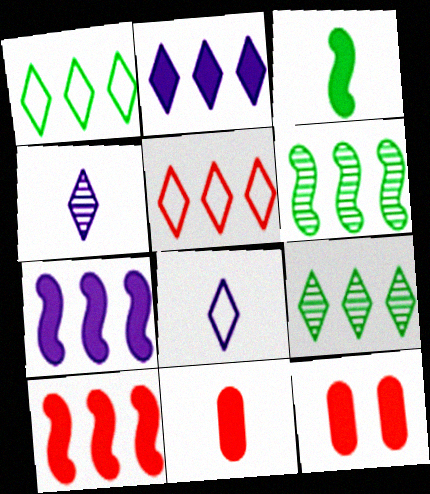[[2, 3, 12], 
[2, 5, 9], 
[6, 8, 12]]